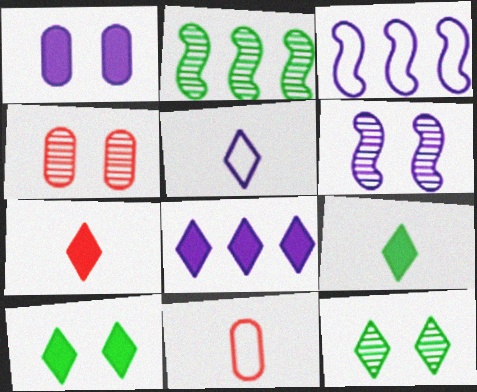[[3, 4, 9], 
[4, 6, 12], 
[7, 8, 10]]